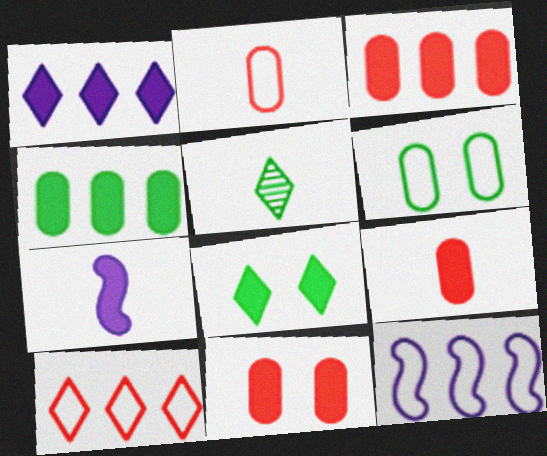[[2, 5, 7], 
[3, 7, 8], 
[3, 9, 11], 
[5, 11, 12]]